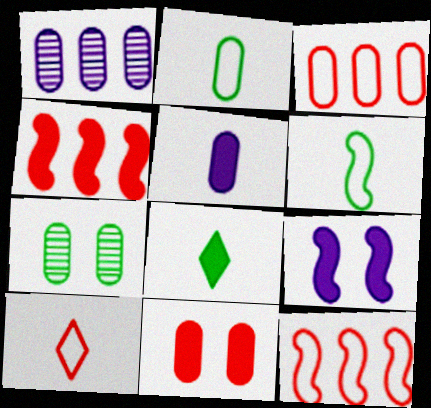[[1, 2, 11], 
[3, 5, 7]]